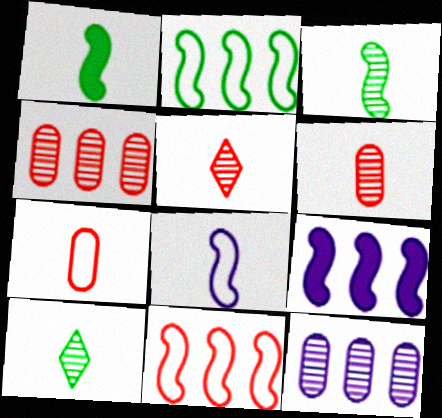[]